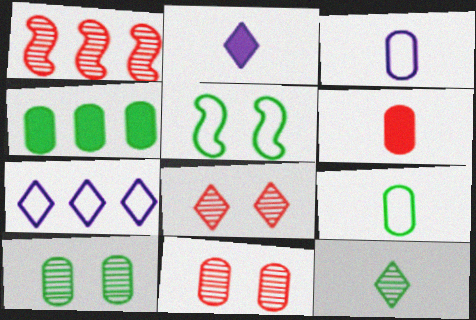[[1, 4, 7], 
[3, 4, 11], 
[4, 5, 12], 
[4, 9, 10]]